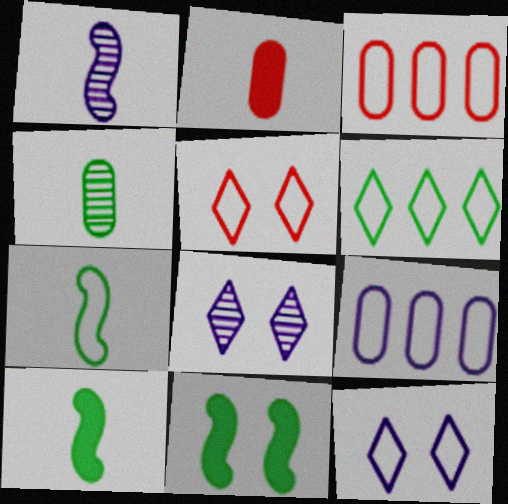[[3, 7, 12], 
[3, 8, 10], 
[4, 6, 11], 
[5, 7, 9]]